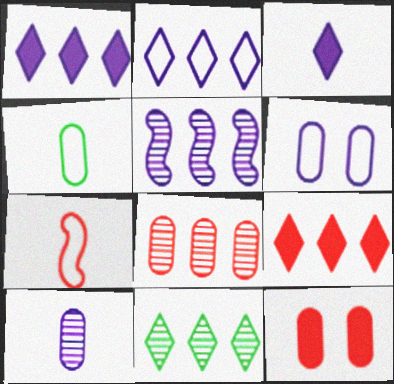[[2, 9, 11], 
[3, 5, 6], 
[5, 8, 11]]